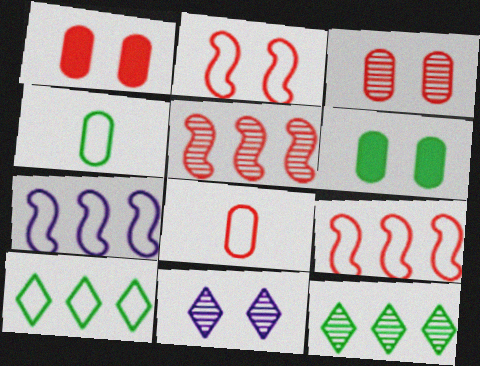[[2, 6, 11]]